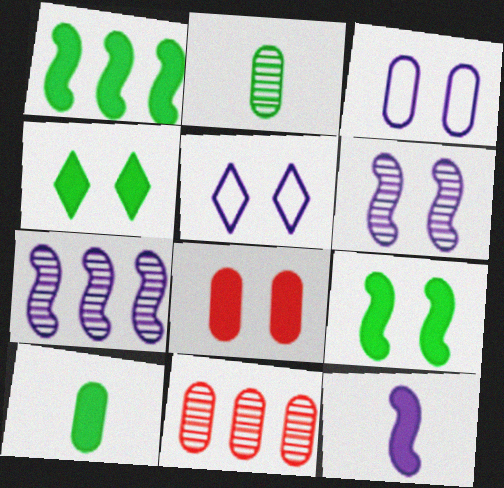[[1, 4, 10], 
[3, 10, 11]]